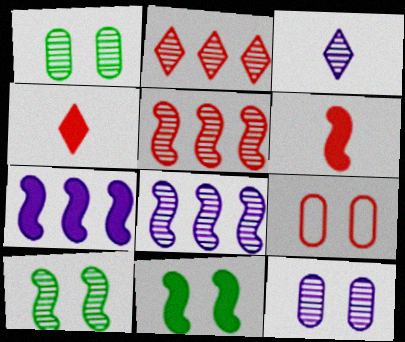[[1, 3, 5], 
[2, 6, 9], 
[3, 8, 12], 
[4, 5, 9], 
[6, 7, 11]]